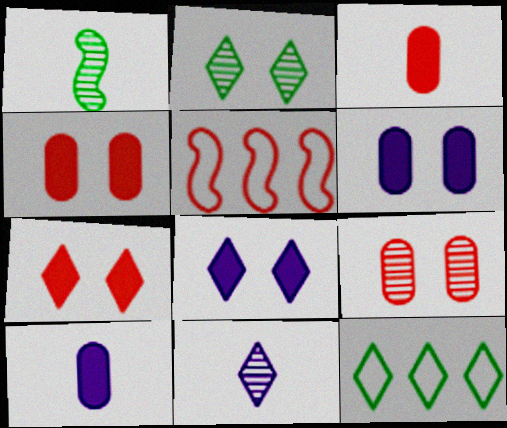[[2, 5, 10], 
[7, 11, 12]]